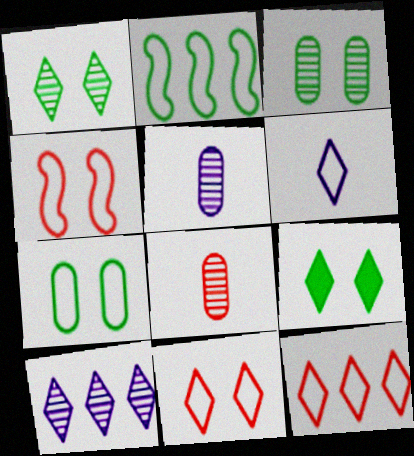[]